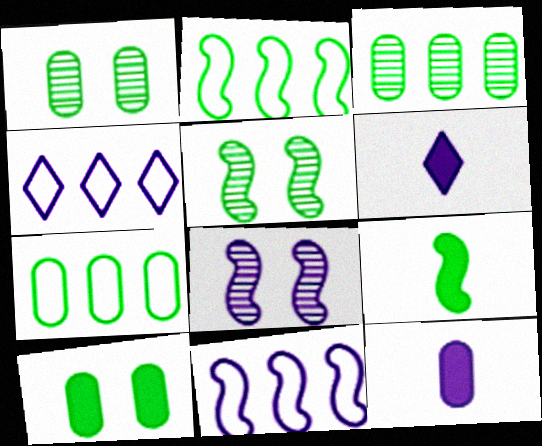[[2, 5, 9], 
[4, 8, 12]]